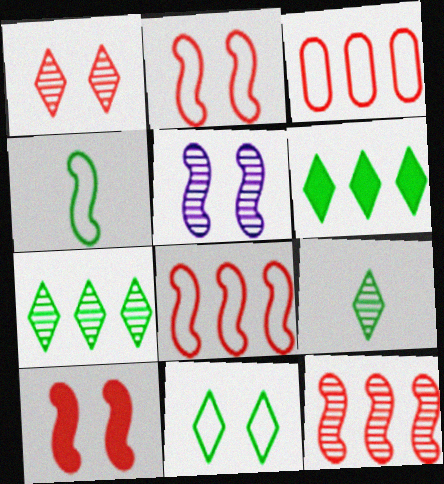[[6, 9, 11]]